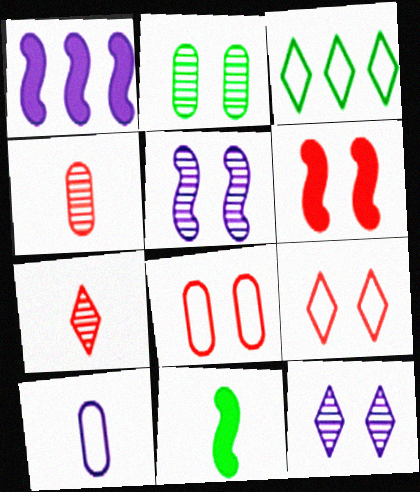[[1, 6, 11], 
[1, 10, 12], 
[2, 3, 11], 
[7, 10, 11]]